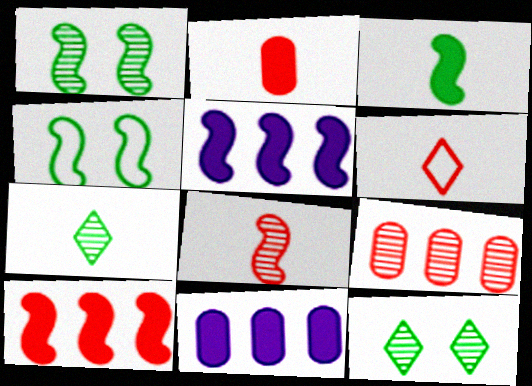[[1, 6, 11], 
[2, 6, 8], 
[4, 5, 8]]